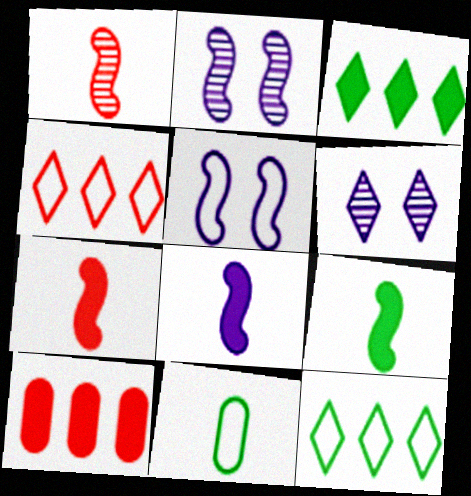[[4, 5, 11], 
[7, 8, 9]]